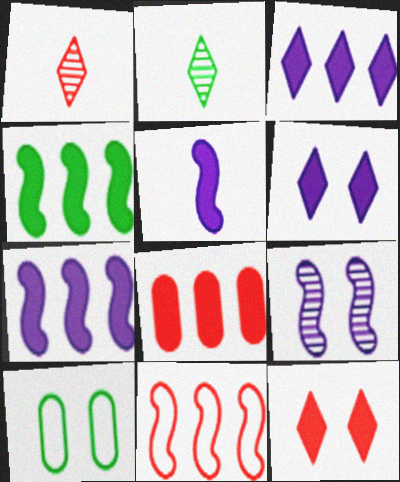[[1, 7, 10], 
[2, 4, 10], 
[3, 4, 8], 
[9, 10, 12]]